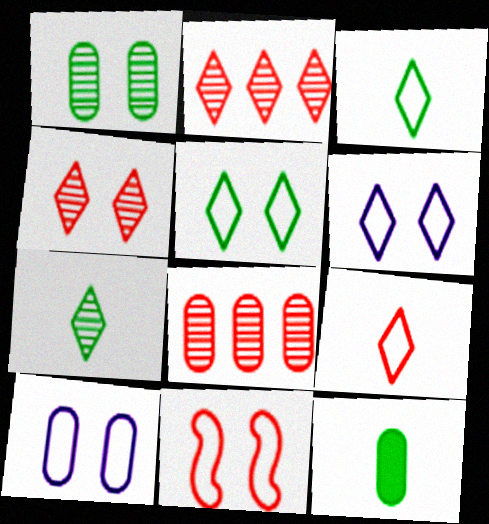[[5, 10, 11], 
[8, 10, 12]]